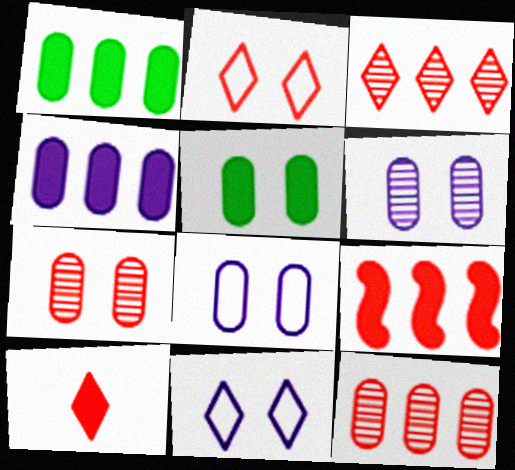[[2, 3, 10], 
[5, 7, 8]]